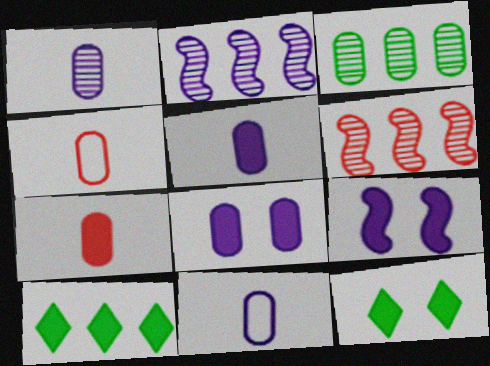[[1, 5, 11], 
[2, 4, 12], 
[3, 4, 8], 
[6, 11, 12], 
[7, 9, 10]]